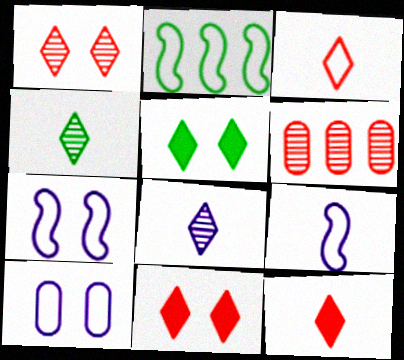[[2, 3, 10], 
[5, 6, 9]]